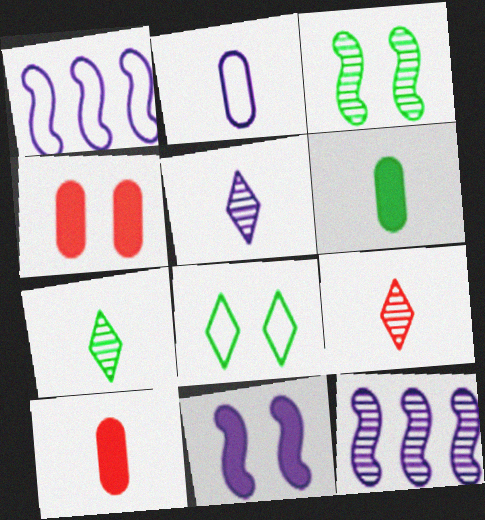[[1, 4, 7], 
[5, 7, 9], 
[8, 10, 12]]